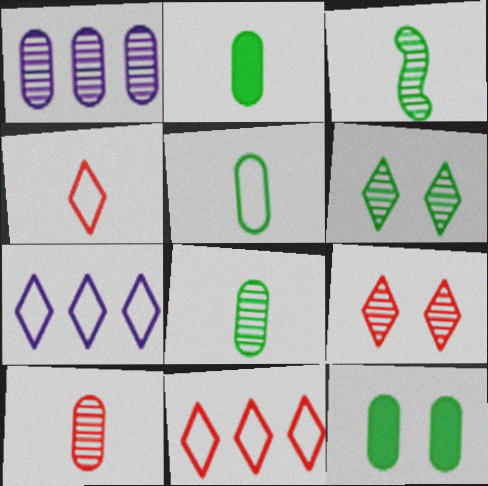[[1, 3, 9], 
[2, 5, 8]]